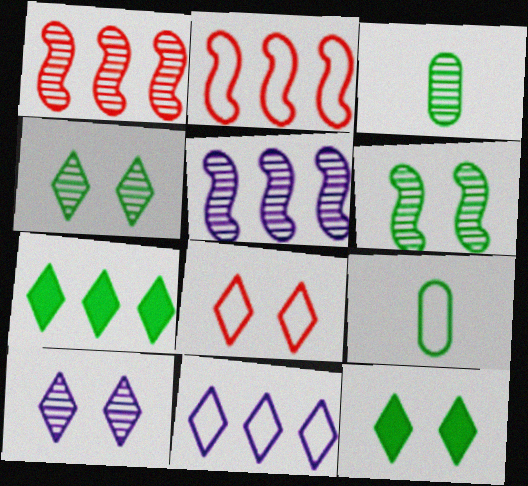[[1, 3, 10], 
[6, 7, 9], 
[8, 10, 12]]